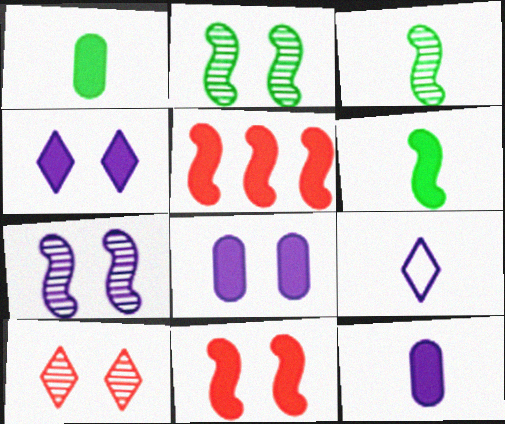[[1, 4, 5]]